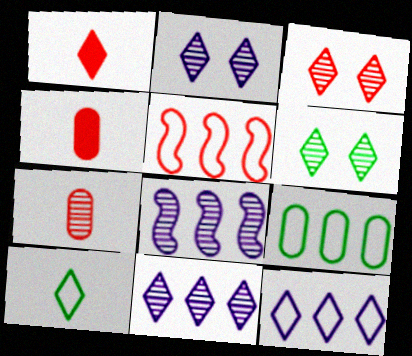[[1, 6, 12], 
[2, 3, 6], 
[3, 4, 5], 
[5, 9, 12], 
[6, 7, 8]]